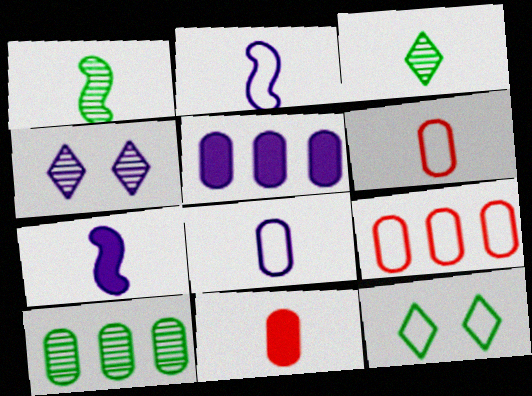[[2, 3, 11], 
[2, 4, 5], 
[2, 9, 12], 
[3, 6, 7], 
[5, 9, 10]]